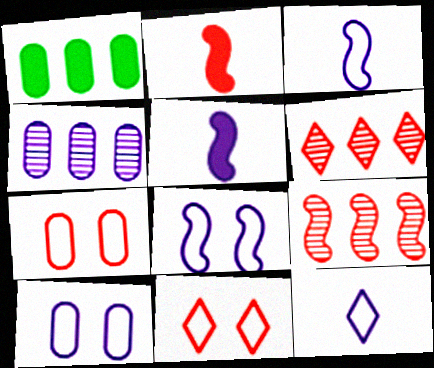[[2, 6, 7]]